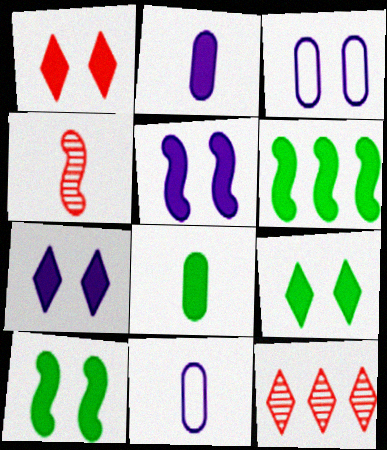[[1, 2, 6], 
[1, 7, 9], 
[6, 8, 9], 
[10, 11, 12]]